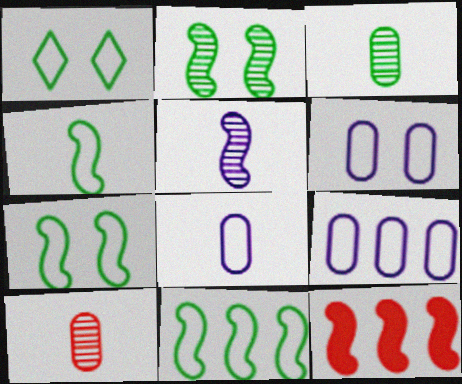[[4, 7, 11], 
[5, 7, 12], 
[6, 8, 9]]